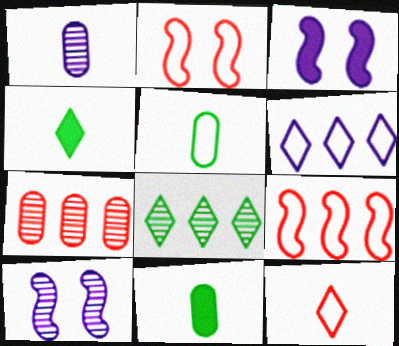[[1, 3, 6], 
[2, 5, 6]]